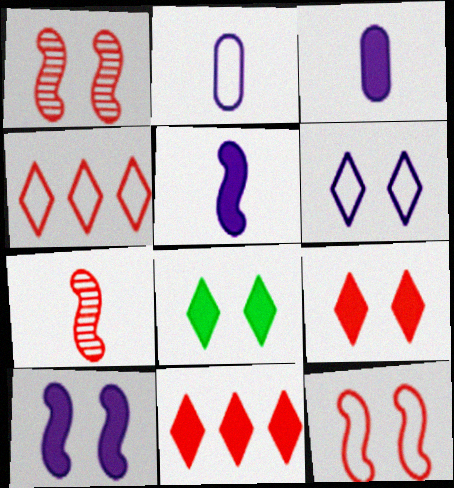[]